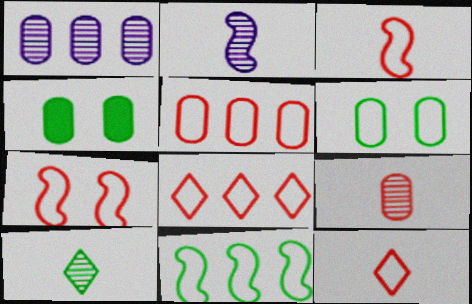[[2, 4, 8], 
[2, 9, 10], 
[4, 10, 11], 
[5, 7, 12]]